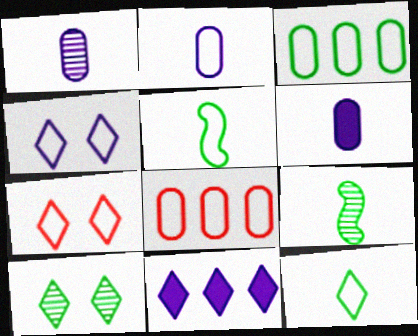[[1, 2, 6], 
[4, 5, 8]]